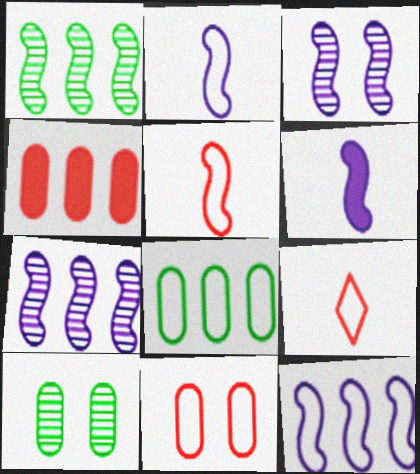[[3, 6, 12]]